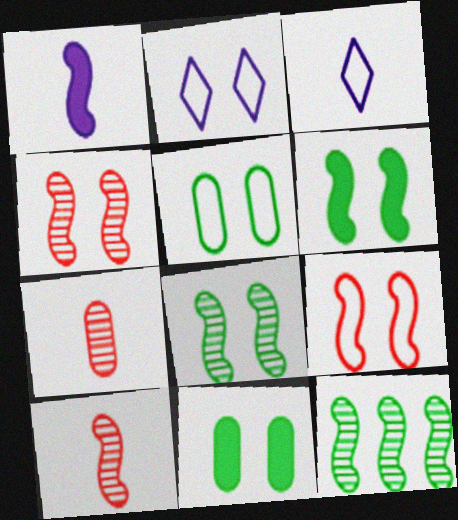[[1, 9, 12], 
[2, 4, 11], 
[2, 5, 9]]